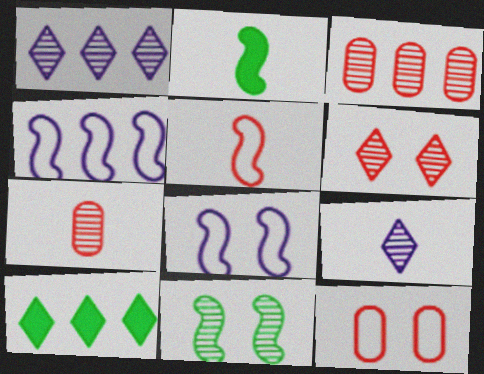[[1, 2, 12], 
[1, 7, 11], 
[3, 4, 10], 
[3, 9, 11], 
[7, 8, 10]]